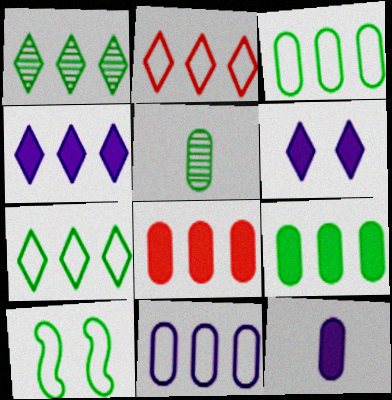[[1, 2, 4]]